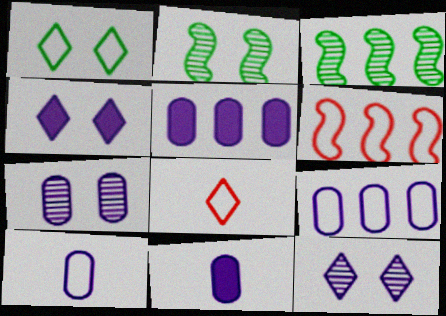[[1, 6, 10], 
[2, 5, 8], 
[5, 7, 10], 
[7, 9, 11]]